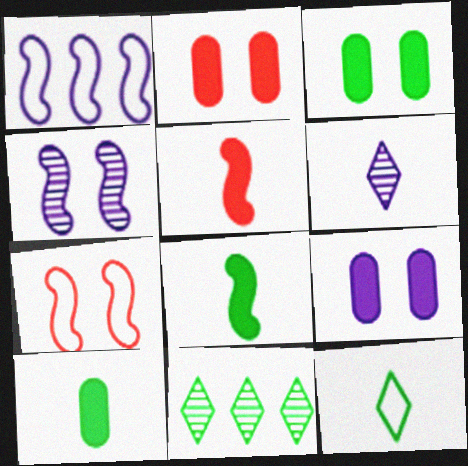[[1, 6, 9], 
[2, 3, 9]]